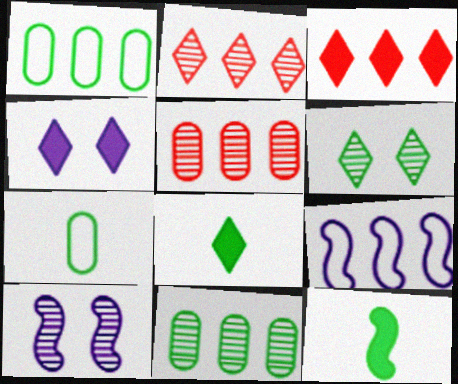[[1, 6, 12], 
[3, 4, 8], 
[3, 7, 10], 
[3, 9, 11]]